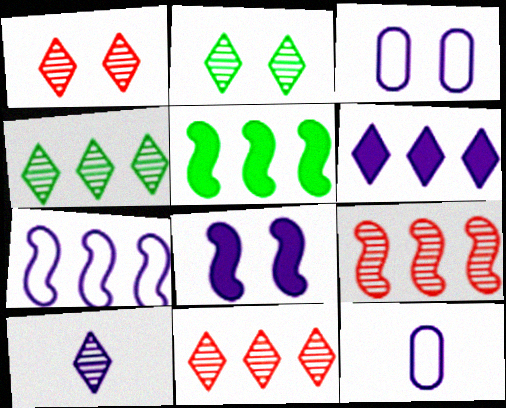[[1, 4, 10], 
[1, 5, 12], 
[2, 10, 11], 
[5, 7, 9]]